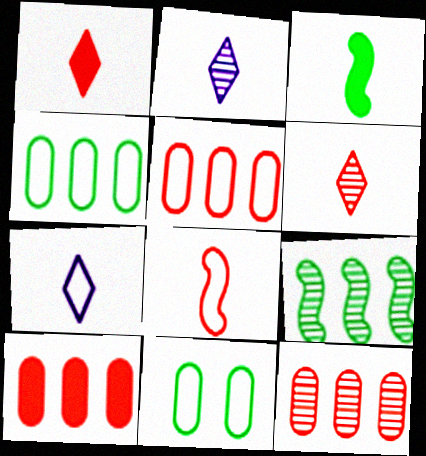[[5, 10, 12]]